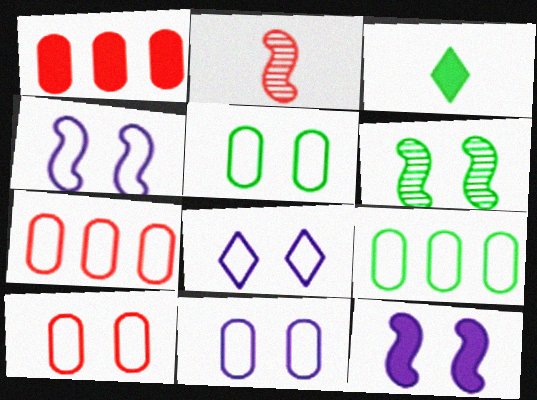[[1, 3, 12], 
[3, 6, 9], 
[4, 8, 11], 
[5, 10, 11]]